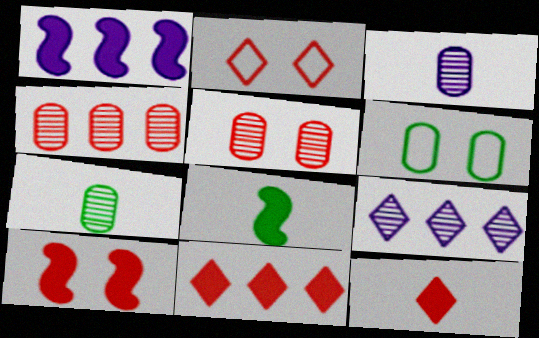[[1, 2, 7], 
[1, 8, 10], 
[2, 5, 10]]